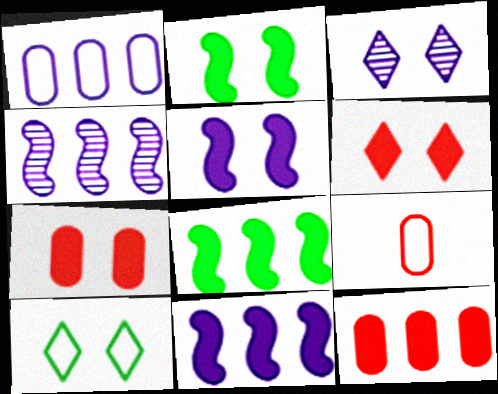[[3, 6, 10], 
[3, 8, 9]]